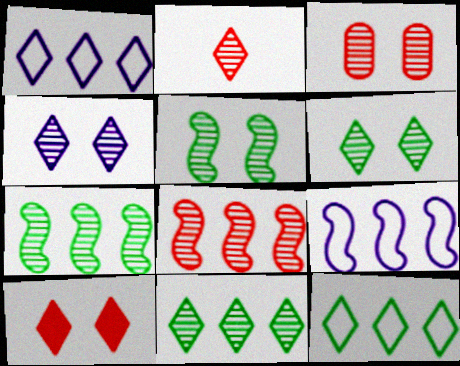[[2, 3, 8], 
[2, 4, 11], 
[3, 4, 5]]